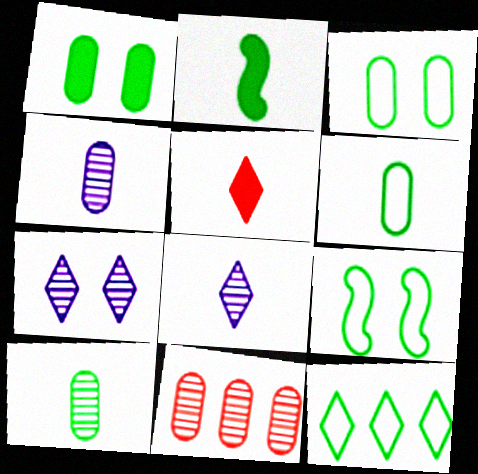[[5, 7, 12], 
[6, 9, 12]]